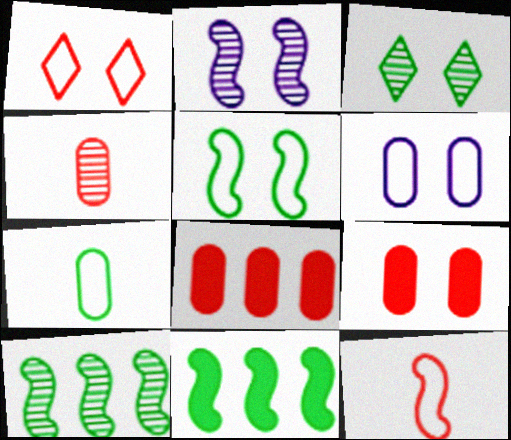[[1, 5, 6], 
[2, 11, 12], 
[3, 7, 11]]